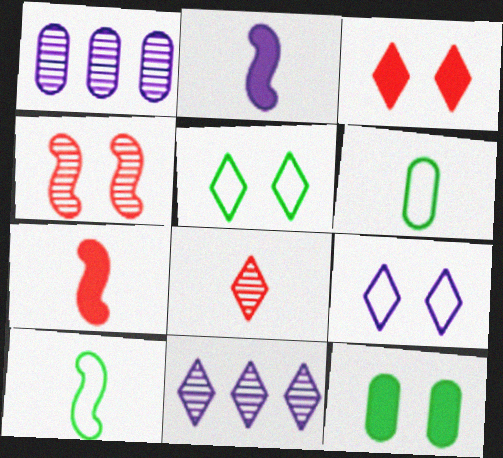[[1, 2, 9], 
[1, 3, 10], 
[1, 5, 7], 
[2, 6, 8], 
[4, 9, 12]]